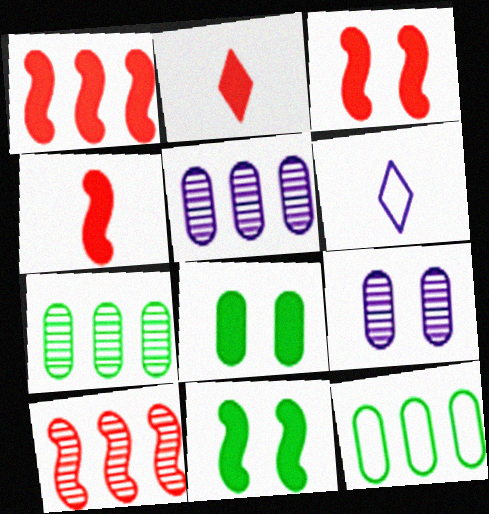[[1, 3, 4], 
[3, 6, 7], 
[6, 8, 10]]